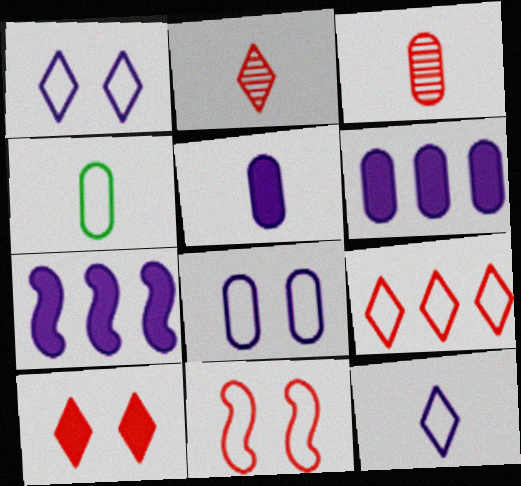[[2, 9, 10], 
[3, 4, 5]]